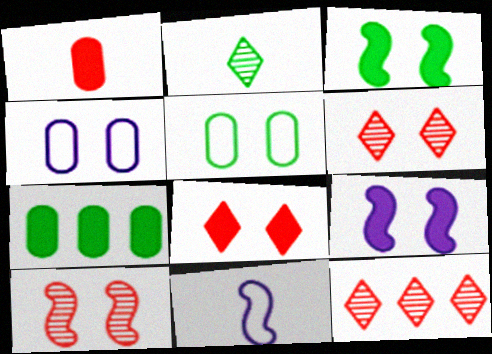[[1, 2, 11], 
[3, 4, 6], 
[5, 6, 9], 
[6, 7, 11]]